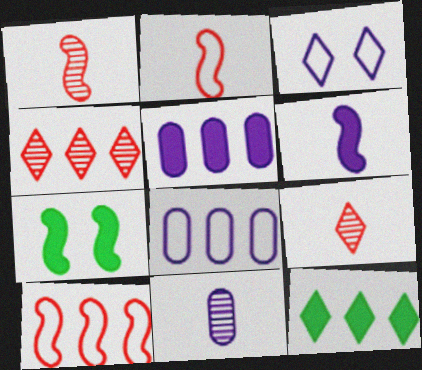[[3, 9, 12], 
[7, 8, 9]]